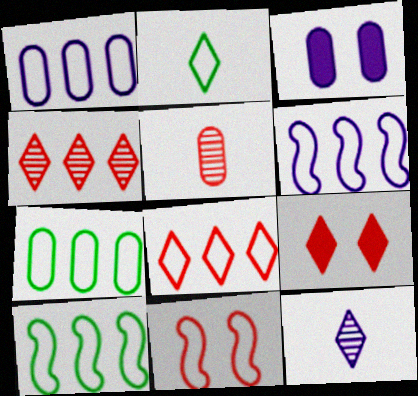[[1, 2, 11], 
[1, 8, 10], 
[3, 5, 7], 
[3, 6, 12], 
[6, 7, 8]]